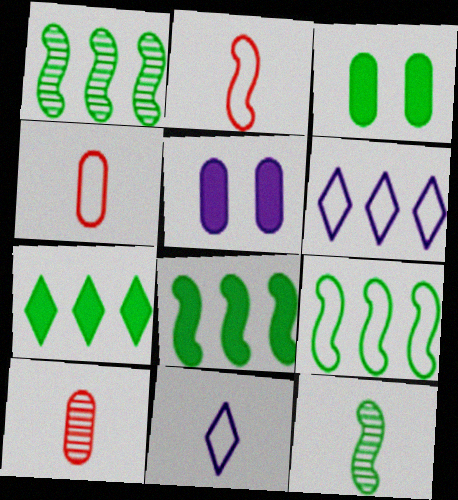[[1, 8, 9]]